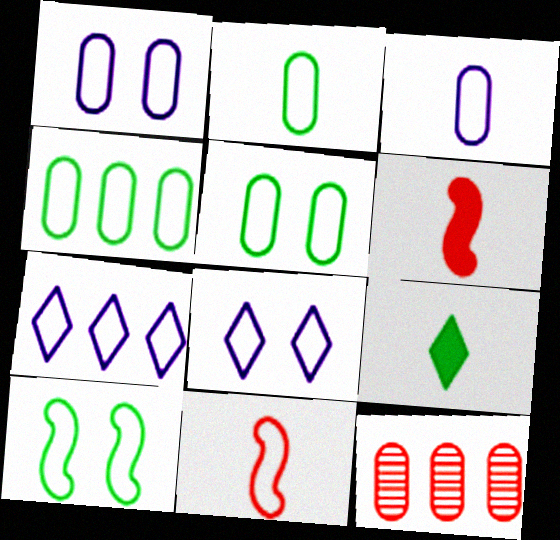[[2, 4, 5], 
[4, 8, 11], 
[5, 7, 11]]